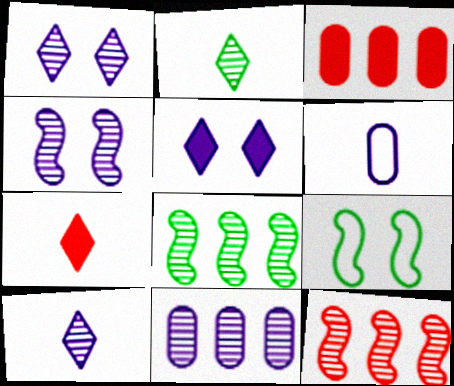[[3, 9, 10], 
[4, 10, 11], 
[7, 9, 11]]